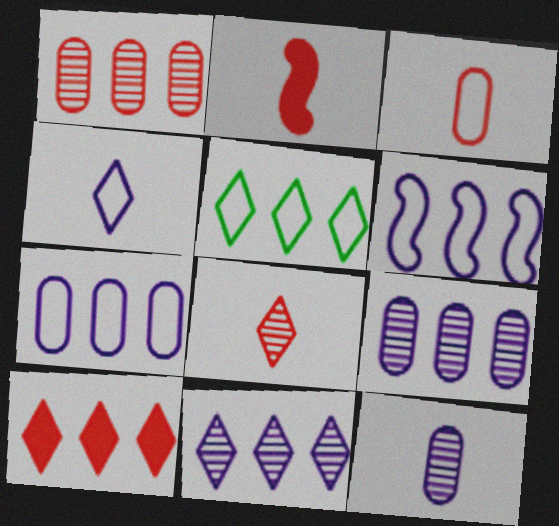[[2, 3, 8], 
[5, 10, 11]]